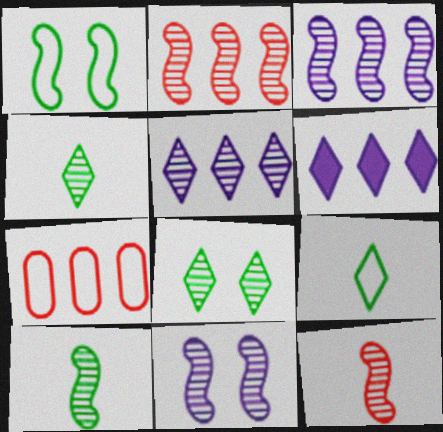[[2, 10, 11]]